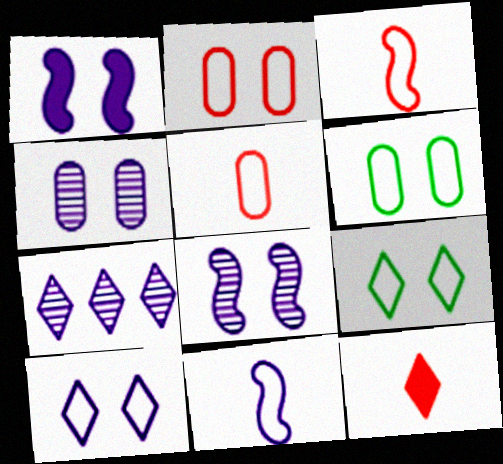[[1, 4, 10], 
[7, 9, 12]]